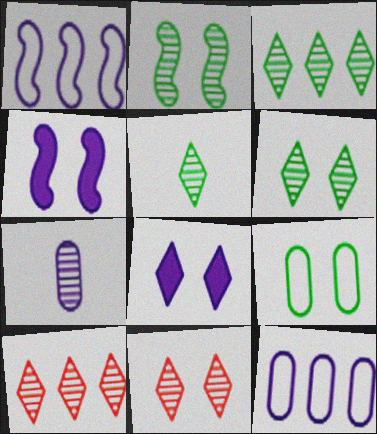[[1, 7, 8], 
[2, 7, 10], 
[3, 5, 6], 
[4, 9, 11]]